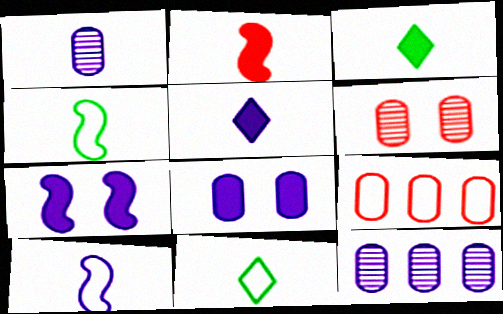[[1, 2, 11], 
[1, 5, 10]]